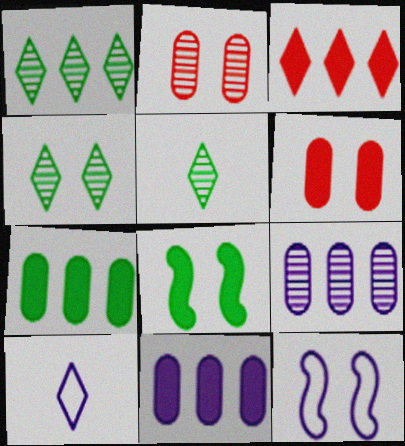[[1, 4, 5], 
[3, 4, 10], 
[4, 6, 12]]